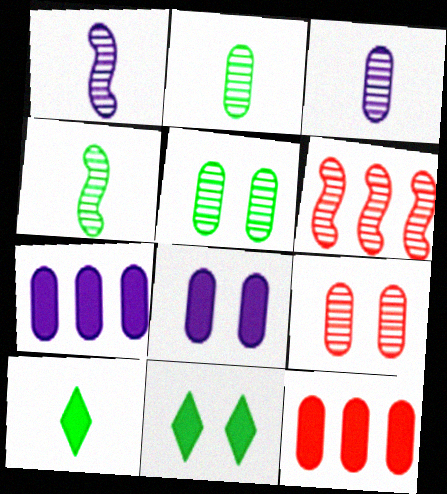[]